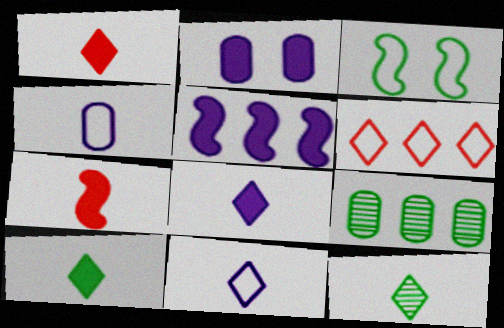[[1, 8, 10], 
[1, 11, 12], 
[2, 5, 8], 
[3, 4, 6], 
[3, 9, 10], 
[4, 7, 12], 
[5, 6, 9]]